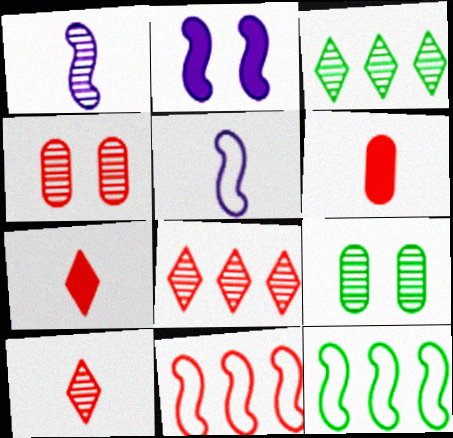[[1, 3, 4], 
[1, 8, 9], 
[4, 7, 11]]